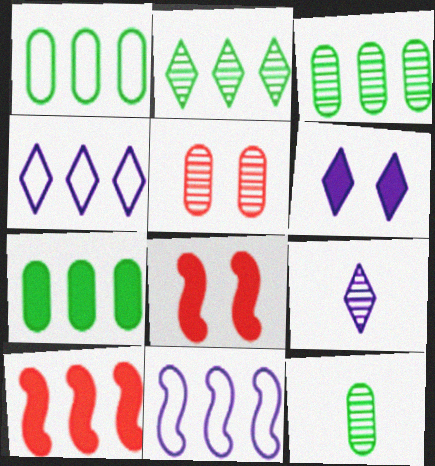[[1, 3, 7], 
[1, 8, 9], 
[3, 4, 10], 
[4, 6, 9], 
[4, 8, 12]]